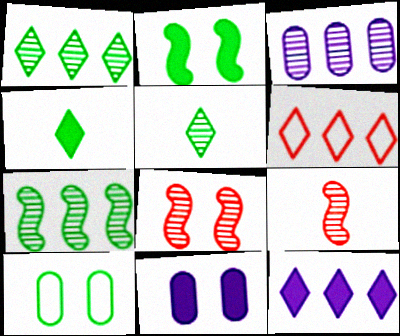[[1, 6, 12], 
[3, 5, 8], 
[4, 7, 10], 
[9, 10, 12]]